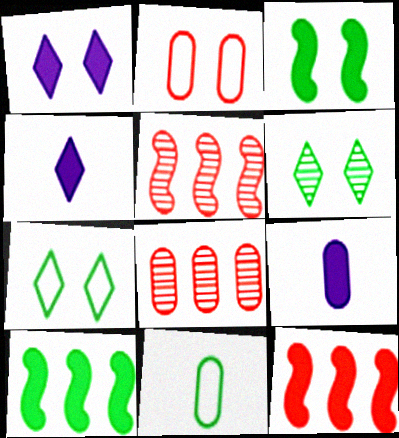[[1, 5, 11], 
[5, 7, 9], 
[6, 10, 11]]